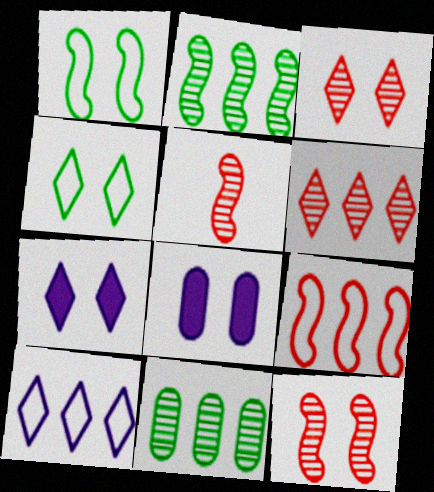[[1, 3, 8], 
[3, 4, 7], 
[4, 8, 12]]